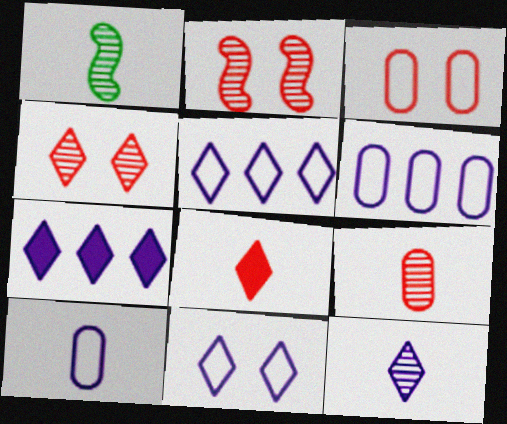[[1, 3, 7], 
[1, 8, 10], 
[1, 9, 12], 
[7, 11, 12]]